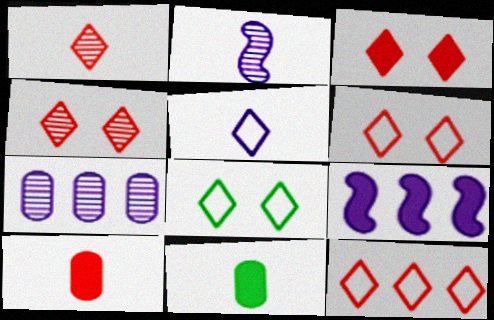[[1, 3, 12], 
[3, 4, 6], 
[3, 9, 11], 
[5, 8, 12]]